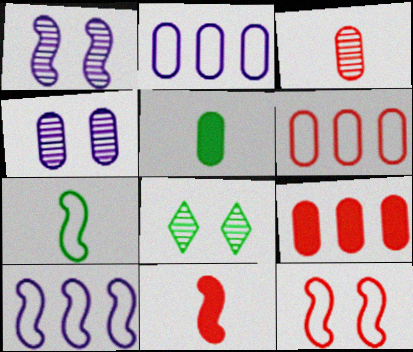[[2, 8, 11], 
[4, 5, 6], 
[7, 10, 12]]